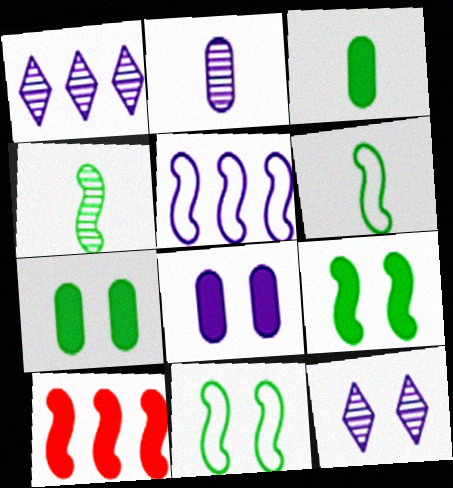[]